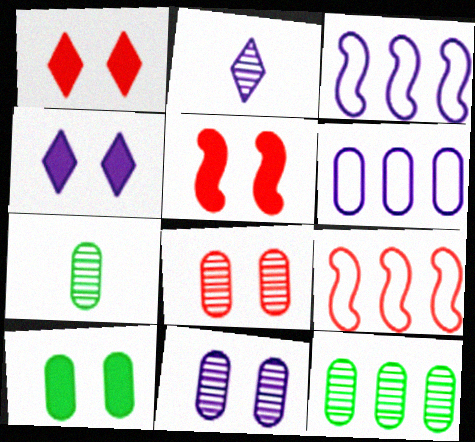[[1, 3, 7], 
[2, 9, 10], 
[4, 5, 10], 
[4, 7, 9]]